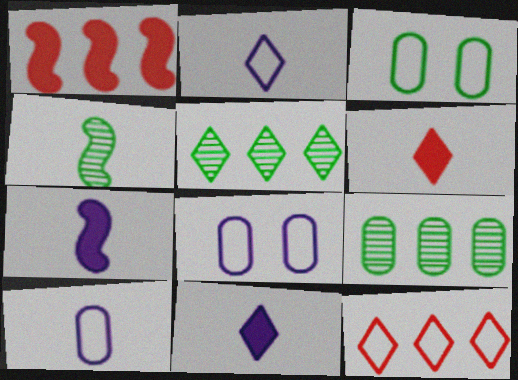[[4, 6, 10]]